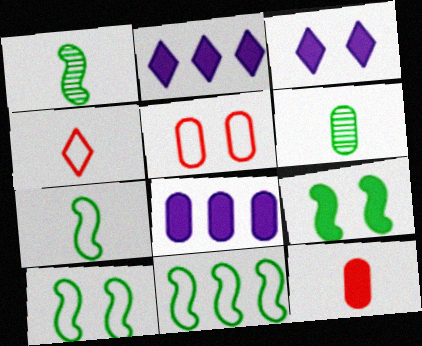[[1, 2, 5], 
[1, 9, 11], 
[2, 9, 12], 
[5, 6, 8], 
[7, 10, 11]]